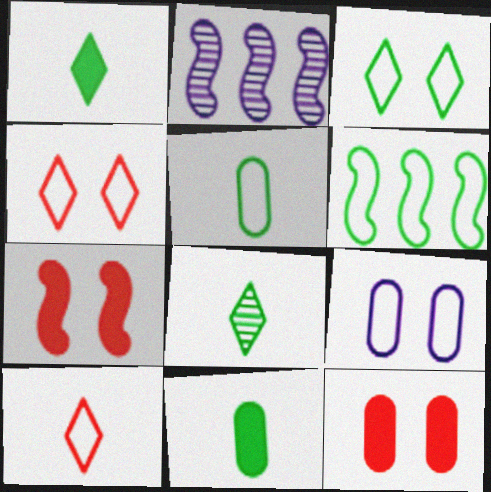[[2, 4, 11], 
[3, 5, 6], 
[6, 9, 10]]